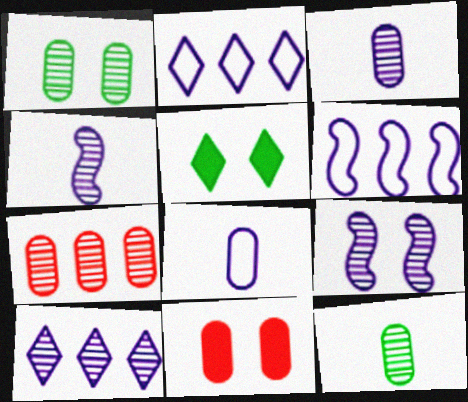[[1, 3, 7], 
[3, 9, 10]]